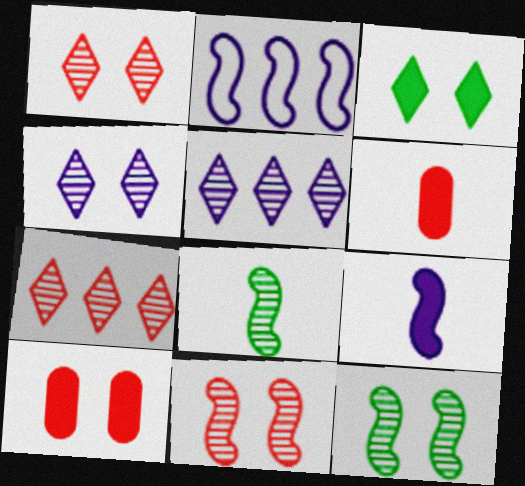[]